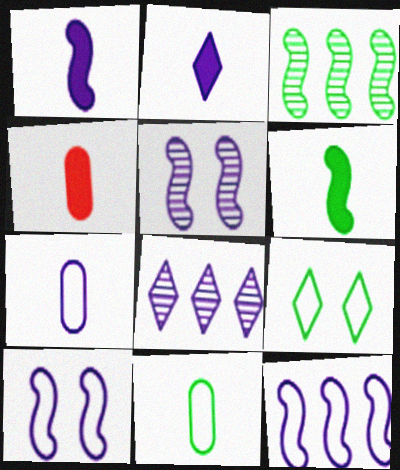[[1, 5, 12], 
[2, 4, 6]]